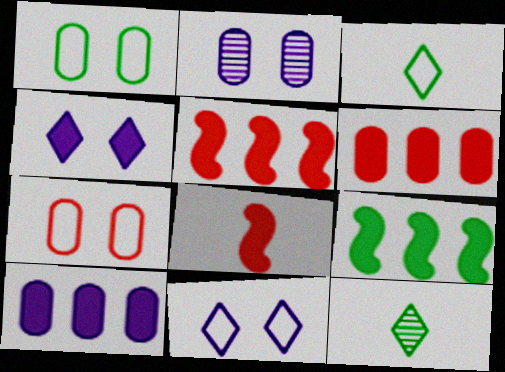[[1, 9, 12], 
[2, 3, 5]]